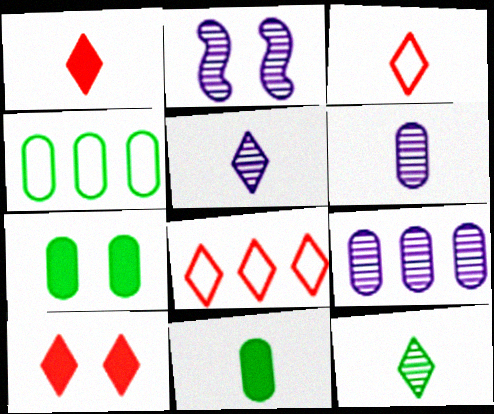[[1, 2, 4], 
[2, 5, 9], 
[2, 8, 11]]